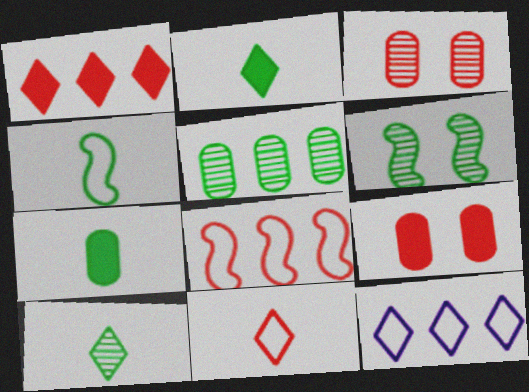[[4, 7, 10], 
[5, 6, 10]]